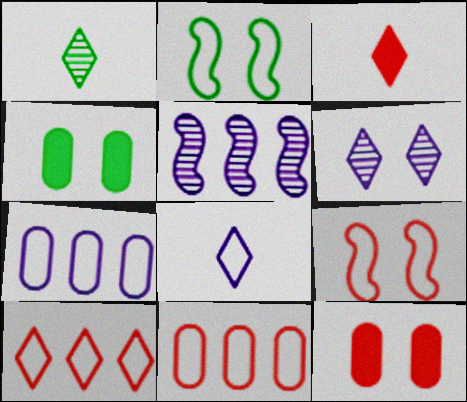[[1, 3, 8], 
[2, 6, 12], 
[2, 8, 11], 
[4, 6, 9]]